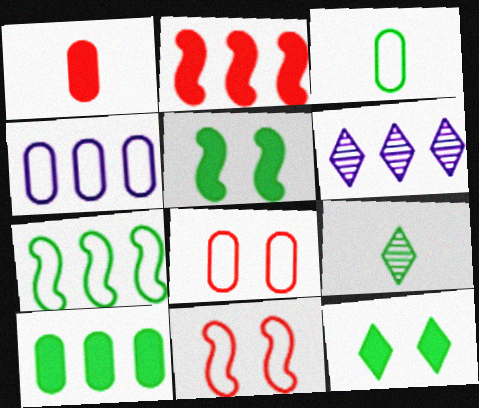[[3, 4, 8]]